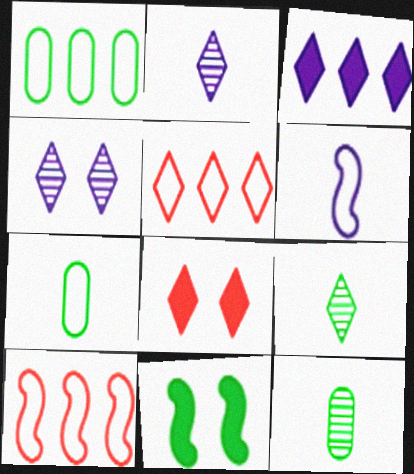[[1, 9, 11]]